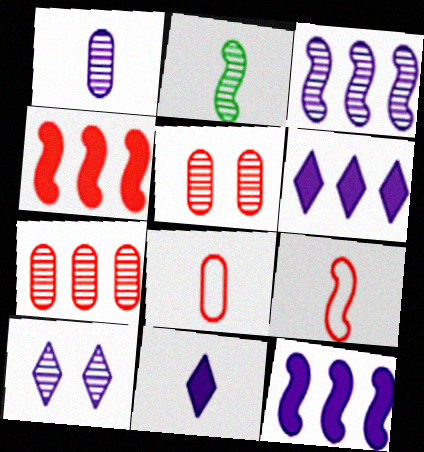[[1, 3, 10], 
[2, 7, 10], 
[2, 8, 11]]